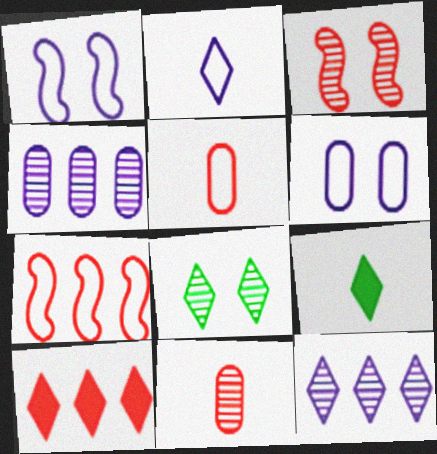[[2, 8, 10], 
[3, 5, 10]]